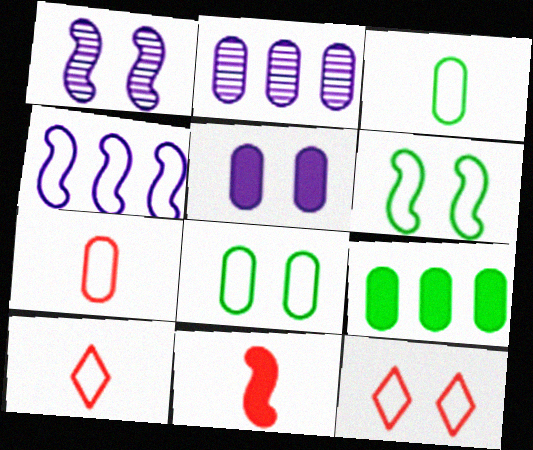[[1, 9, 10], 
[3, 4, 12], 
[4, 8, 10]]